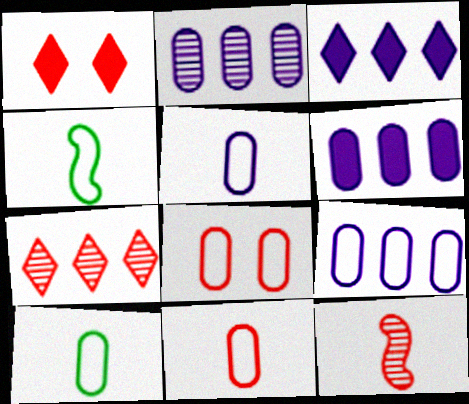[[1, 2, 4], 
[2, 6, 9], 
[5, 10, 11], 
[8, 9, 10]]